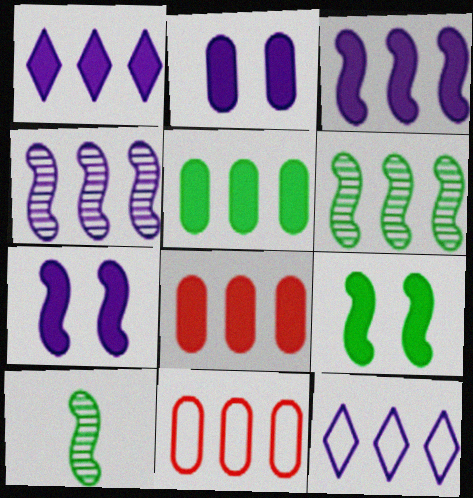[[1, 6, 11], 
[6, 8, 12]]